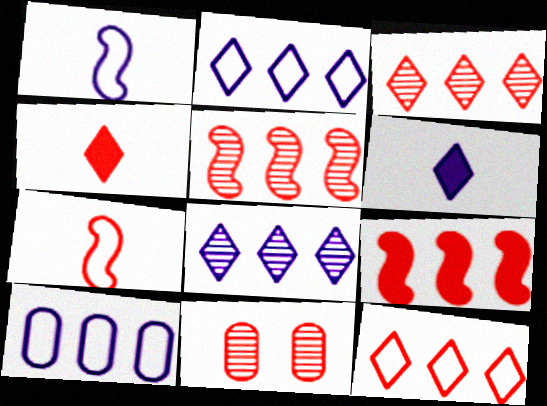[]